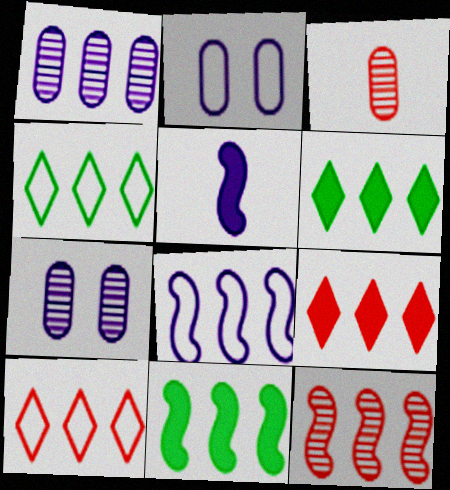[[1, 10, 11], 
[8, 11, 12]]